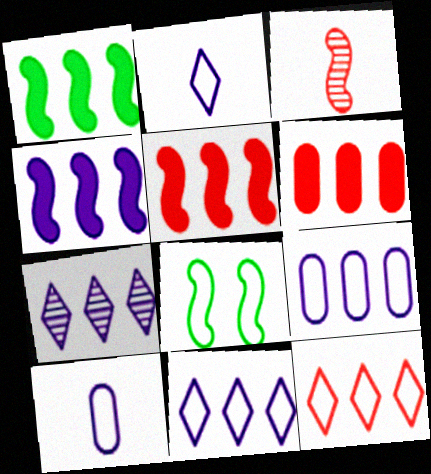[[1, 4, 5], 
[3, 4, 8], 
[4, 7, 9], 
[8, 10, 12]]